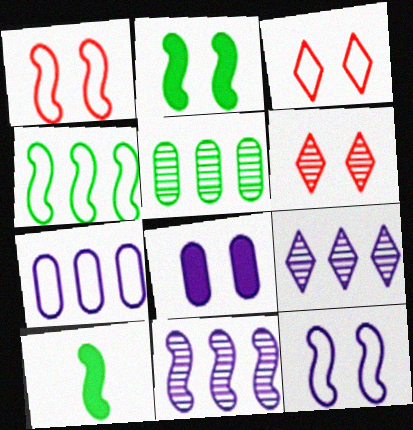[[1, 10, 11], 
[6, 7, 10]]